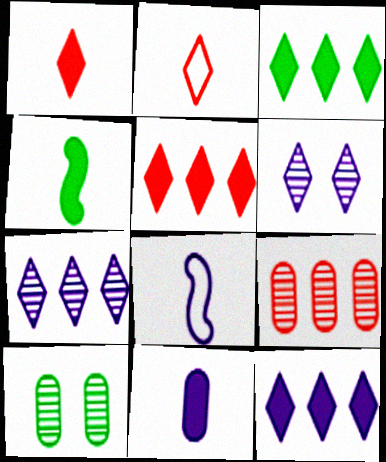[[1, 4, 11], 
[2, 3, 6], 
[3, 5, 12], 
[5, 8, 10]]